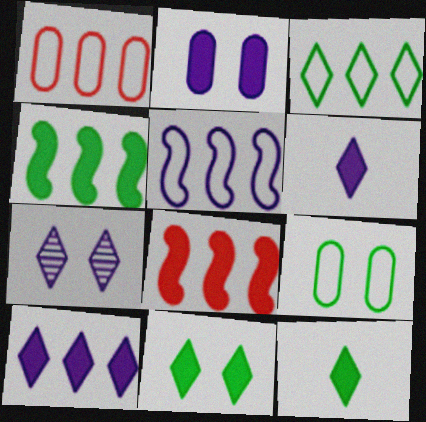[[1, 3, 5], 
[2, 8, 12]]